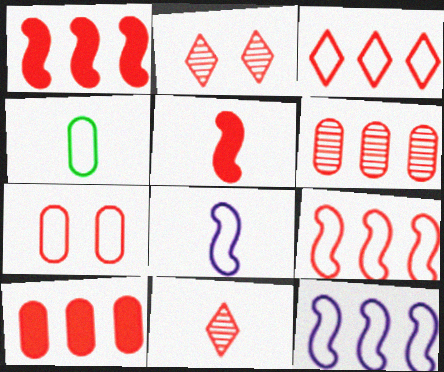[[1, 3, 6], 
[1, 7, 11]]